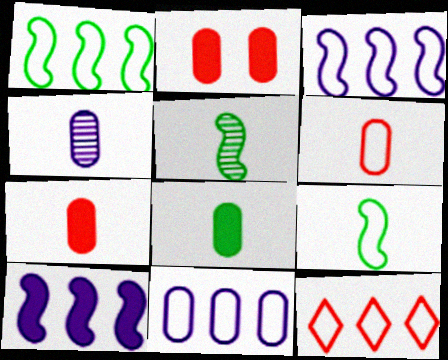[[1, 11, 12], 
[4, 6, 8]]